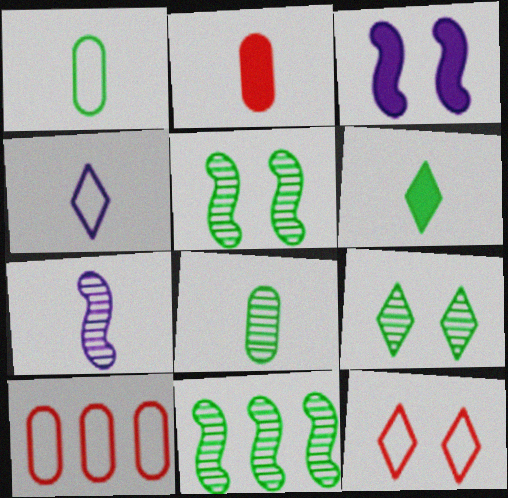[[8, 9, 11]]